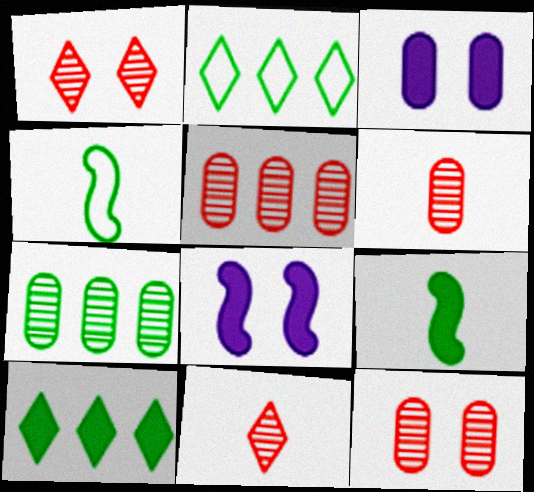[[2, 6, 8], 
[5, 6, 12]]